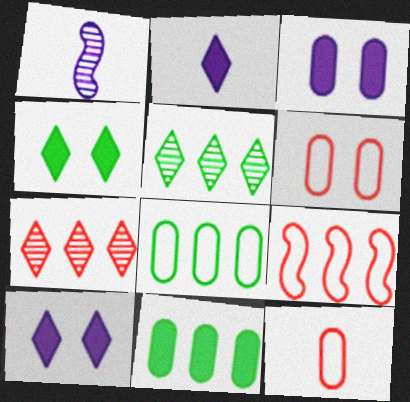[]